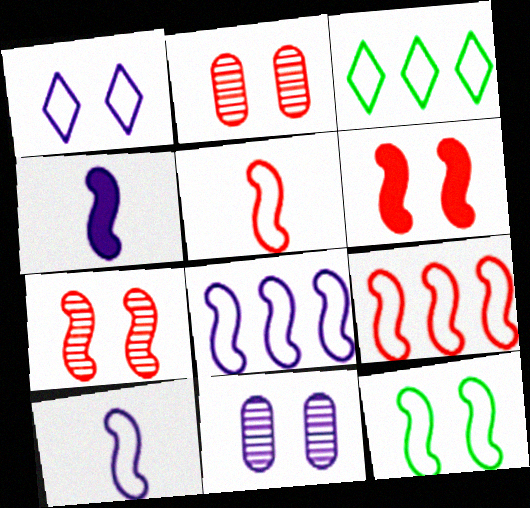[[2, 3, 4], 
[5, 8, 12], 
[9, 10, 12]]